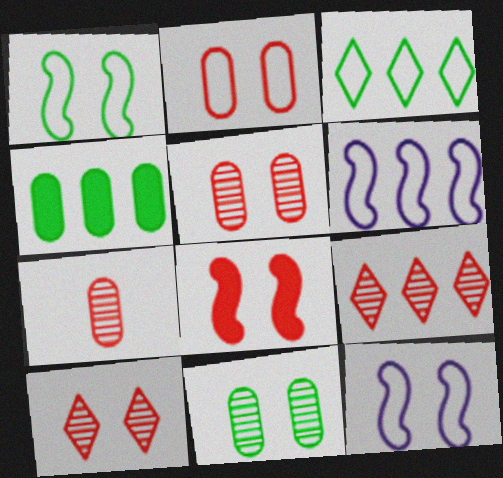[[2, 8, 10], 
[4, 6, 9]]